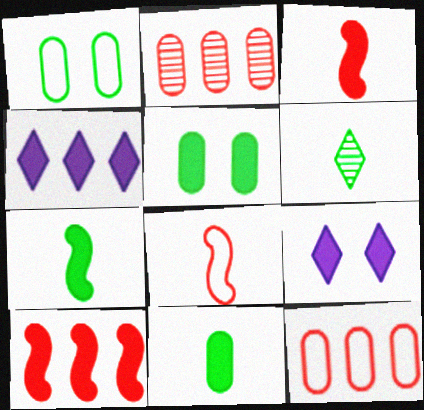[[3, 4, 5], 
[9, 10, 11]]